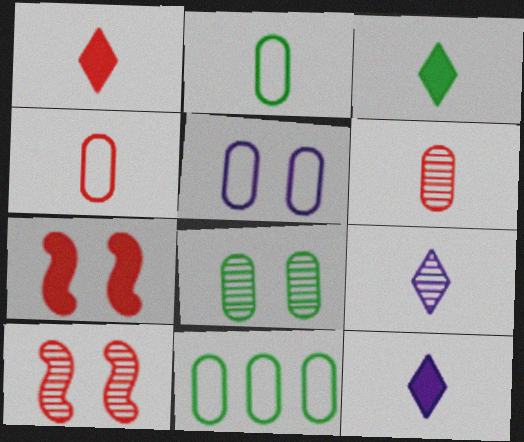[[1, 3, 12], 
[4, 5, 11], 
[7, 9, 11], 
[10, 11, 12]]